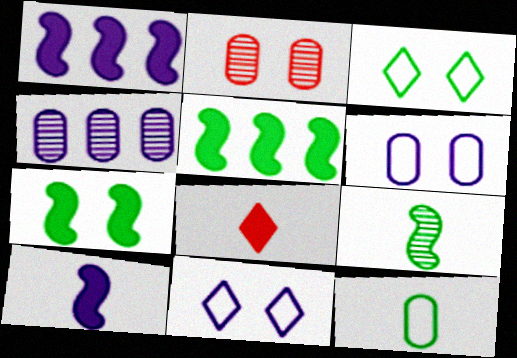[[2, 7, 11], 
[4, 10, 11]]